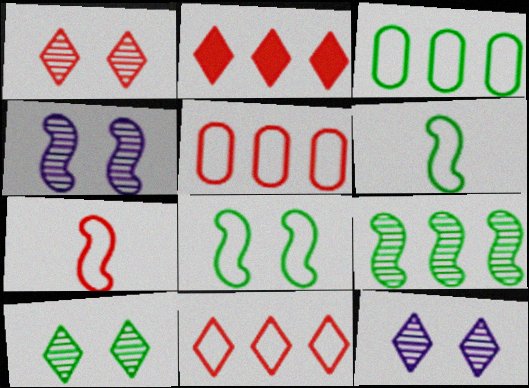[[1, 10, 12]]